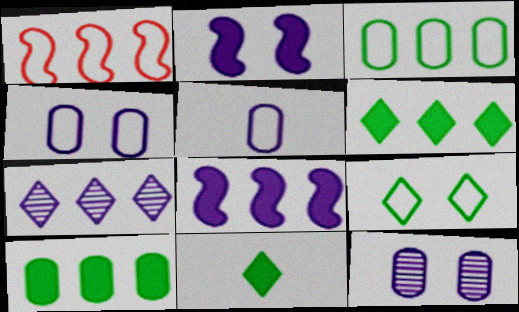[[1, 5, 9], 
[1, 7, 10], 
[1, 11, 12], 
[2, 5, 7]]